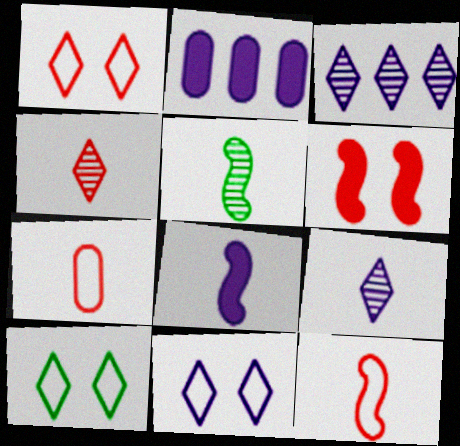[[1, 2, 5], 
[1, 10, 11], 
[5, 8, 12]]